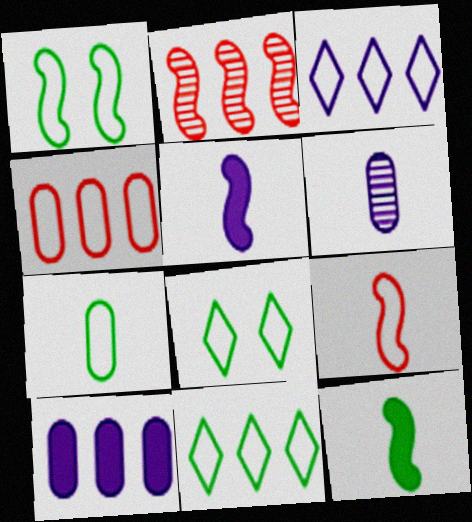[[1, 2, 5], 
[1, 7, 11], 
[2, 10, 11]]